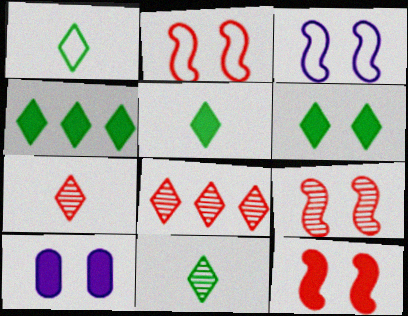[[1, 5, 11], 
[2, 9, 12], 
[4, 5, 6], 
[6, 10, 12]]